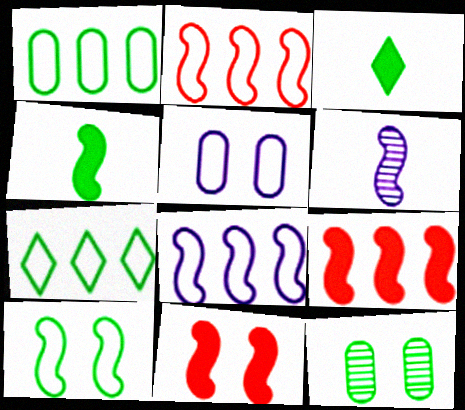[[4, 7, 12], 
[6, 9, 10]]